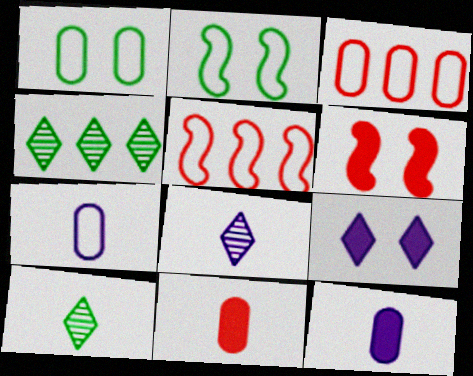[[1, 3, 7], 
[4, 6, 7]]